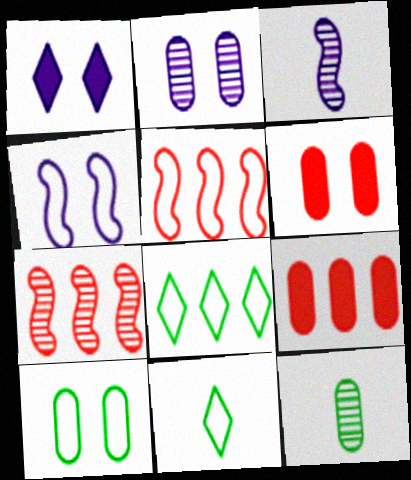[[1, 2, 4], 
[1, 5, 12], 
[2, 6, 10], 
[3, 6, 8]]